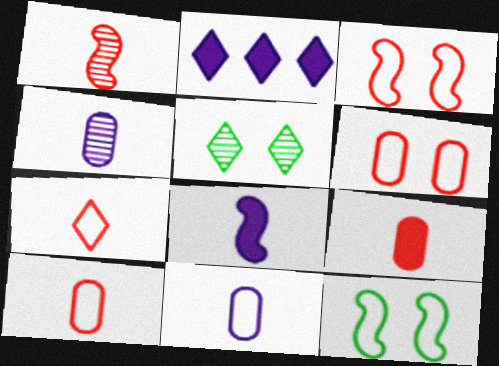[[1, 7, 9], 
[2, 5, 7]]